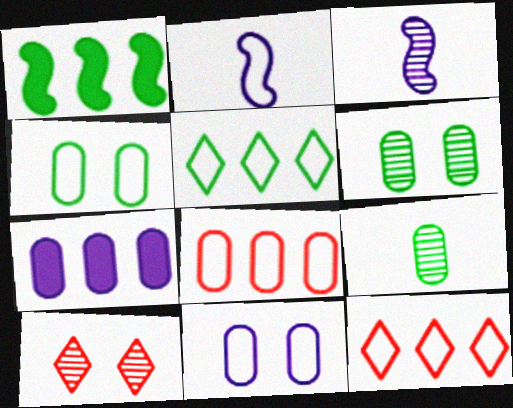[[2, 4, 12]]